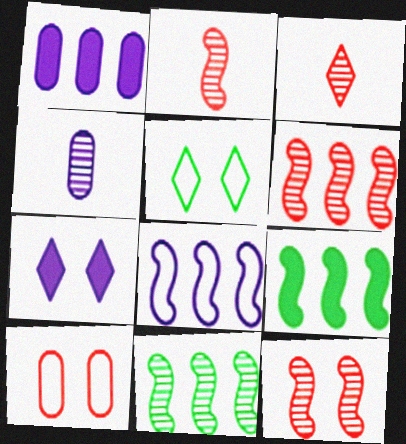[[1, 2, 5], 
[2, 6, 12], 
[4, 7, 8], 
[6, 8, 9]]